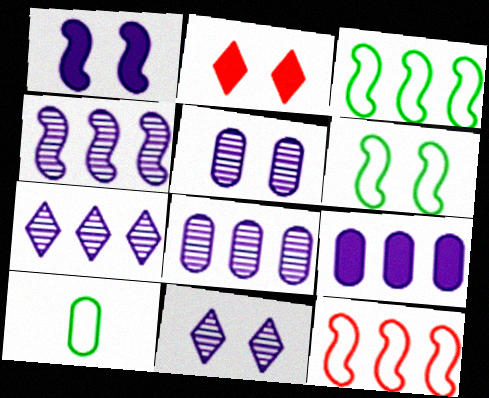[[2, 4, 10], 
[2, 5, 6], 
[4, 7, 8]]